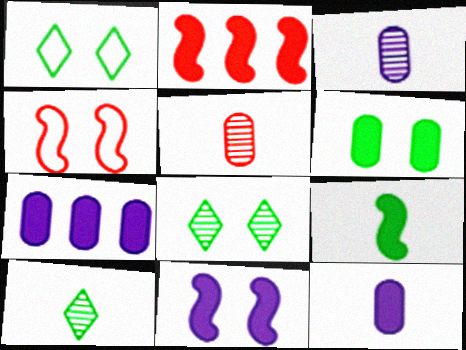[[1, 2, 3], 
[2, 9, 11], 
[4, 7, 10]]